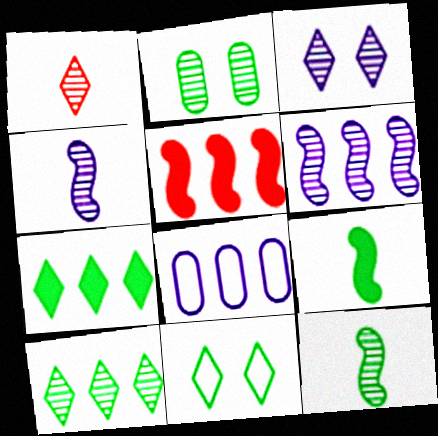[[1, 2, 6], 
[1, 3, 10], 
[2, 10, 12], 
[5, 8, 10]]